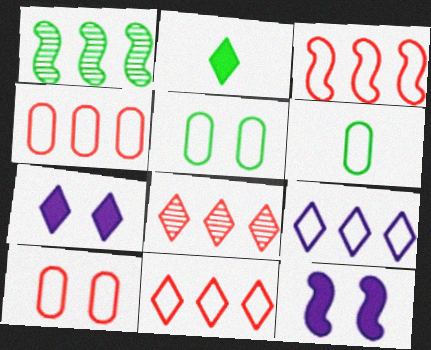[[1, 2, 5], 
[3, 4, 11], 
[6, 8, 12]]